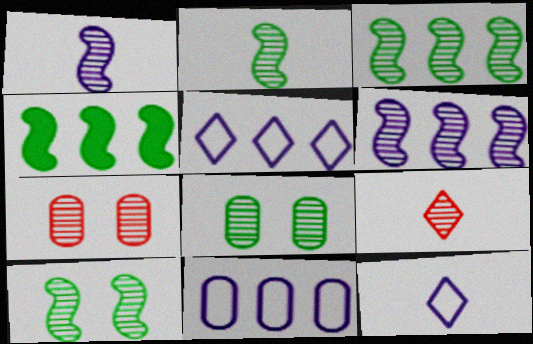[[2, 3, 10], 
[4, 7, 12], 
[6, 8, 9]]